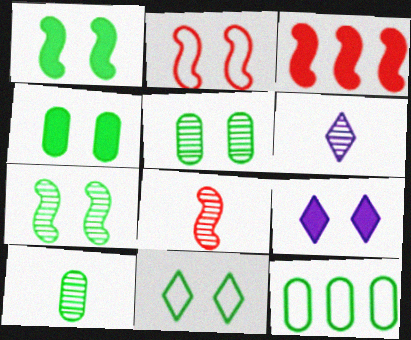[[1, 5, 11], 
[2, 3, 8], 
[2, 5, 9], 
[4, 7, 11], 
[4, 10, 12], 
[6, 8, 10], 
[8, 9, 12]]